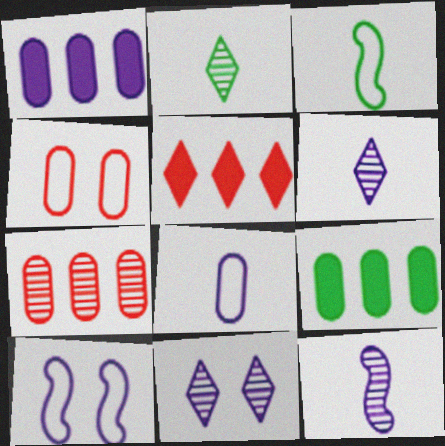[[1, 6, 10]]